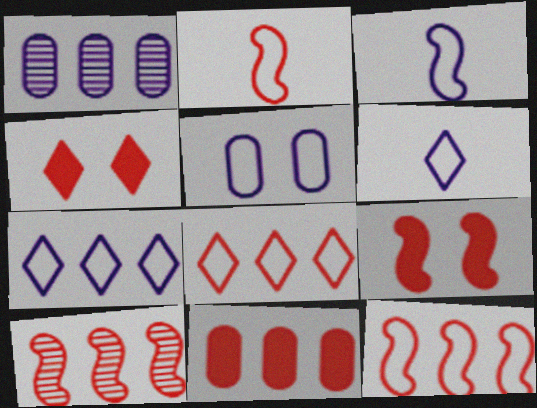[[2, 9, 10], 
[3, 5, 7], 
[8, 10, 11]]